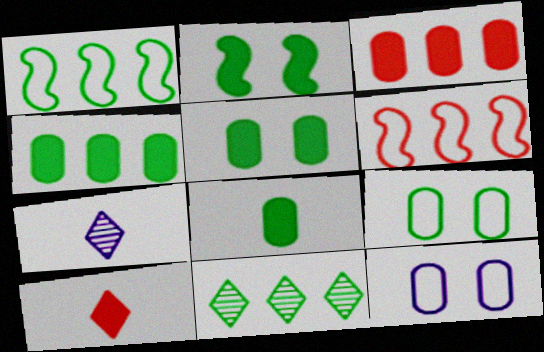[[1, 4, 11], 
[4, 5, 8], 
[5, 6, 7]]